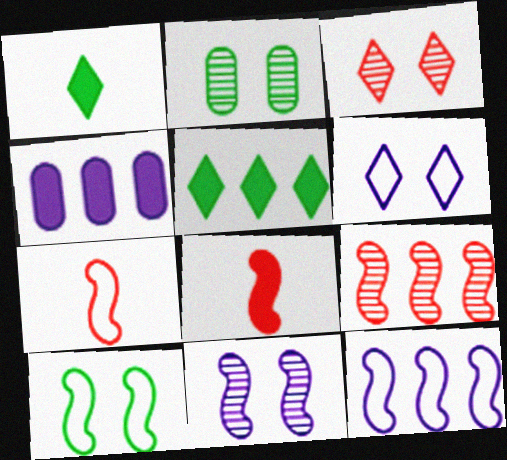[[2, 3, 11], 
[7, 10, 12]]